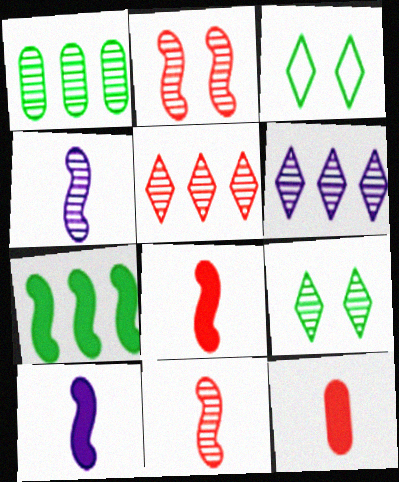[]